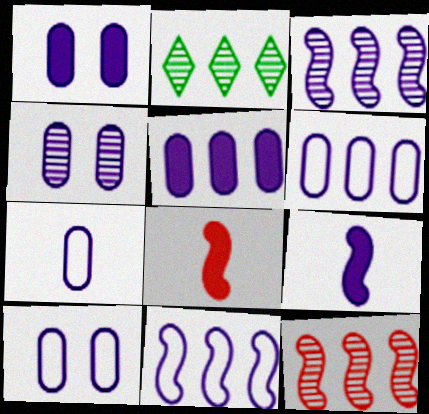[[1, 4, 10], 
[2, 8, 10], 
[4, 5, 7], 
[6, 7, 10]]